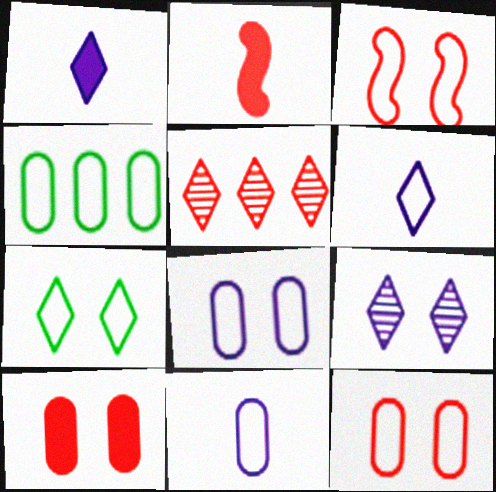[[1, 5, 7], 
[2, 4, 9], 
[2, 5, 12], 
[3, 4, 6], 
[3, 7, 8], 
[4, 11, 12]]